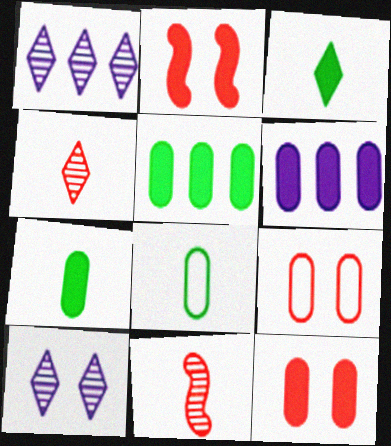[[1, 2, 8], 
[2, 3, 6], 
[6, 7, 12]]